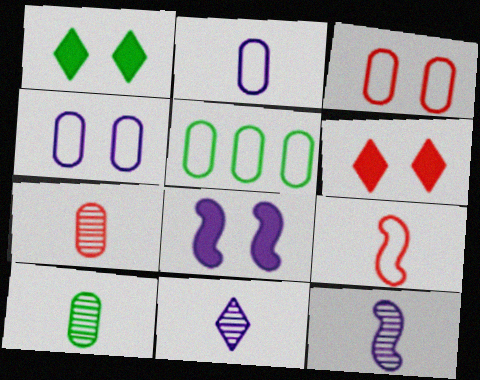[[2, 3, 5], 
[5, 6, 12]]